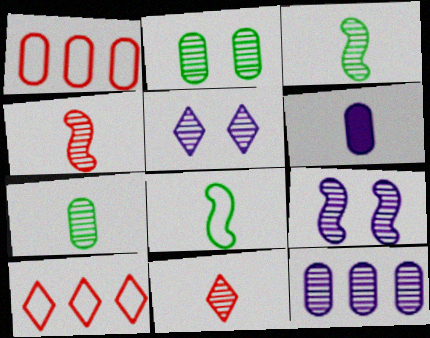[[1, 2, 6], 
[6, 8, 11]]